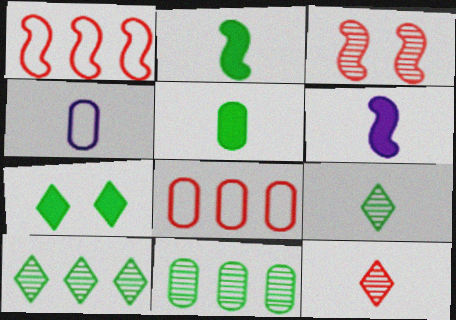[[2, 4, 12]]